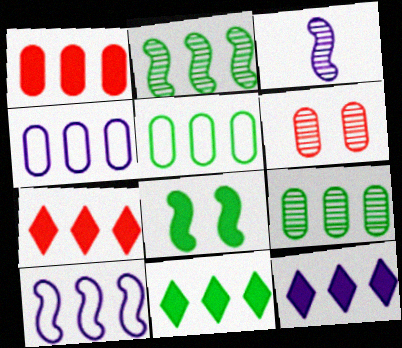[[1, 4, 9], 
[2, 4, 7], 
[2, 5, 11], 
[7, 9, 10], 
[7, 11, 12]]